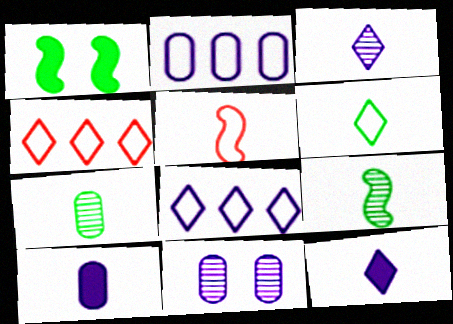[[2, 10, 11], 
[5, 7, 12]]